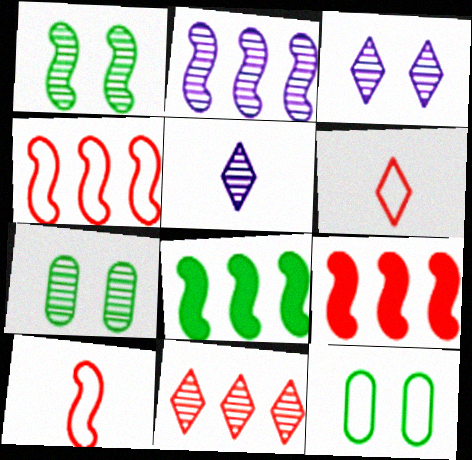[[2, 4, 8], 
[5, 9, 12]]